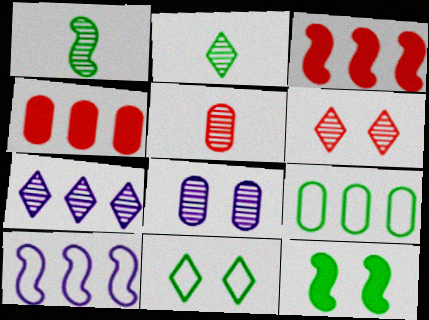[[2, 6, 7], 
[2, 9, 12], 
[3, 7, 9]]